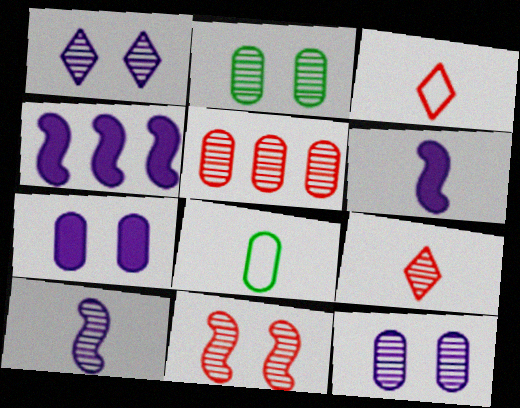[[1, 2, 11], 
[2, 3, 4], 
[5, 7, 8], 
[5, 9, 11], 
[6, 8, 9]]